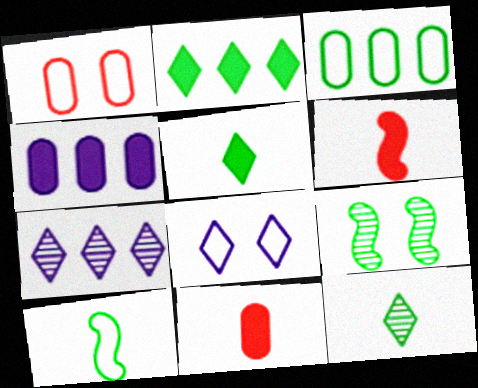[[3, 5, 9]]